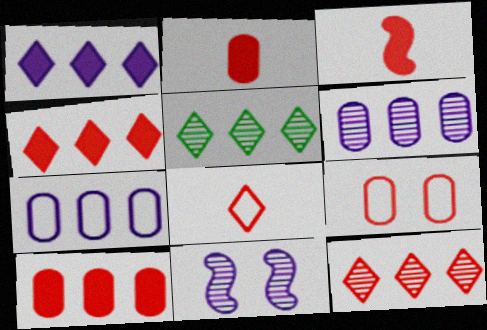[[3, 9, 12]]